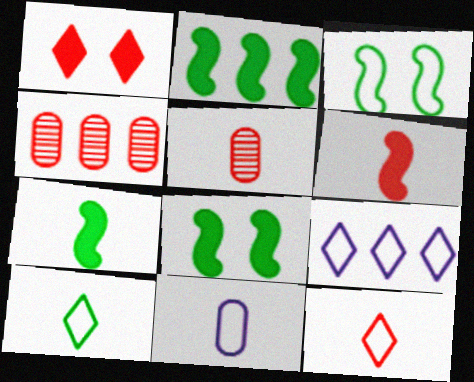[[2, 4, 9], 
[2, 7, 8], 
[5, 6, 12], 
[5, 8, 9]]